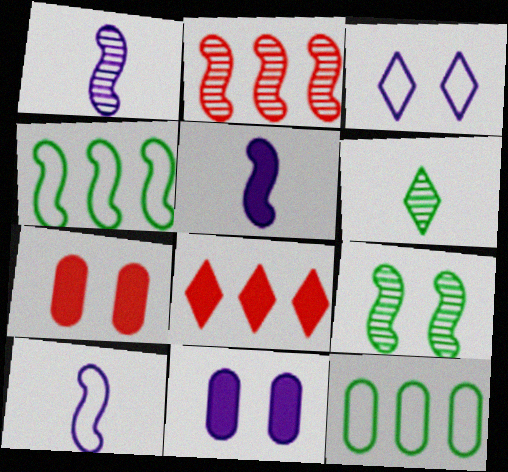[[1, 2, 9], 
[1, 5, 10], 
[3, 6, 8], 
[3, 7, 9]]